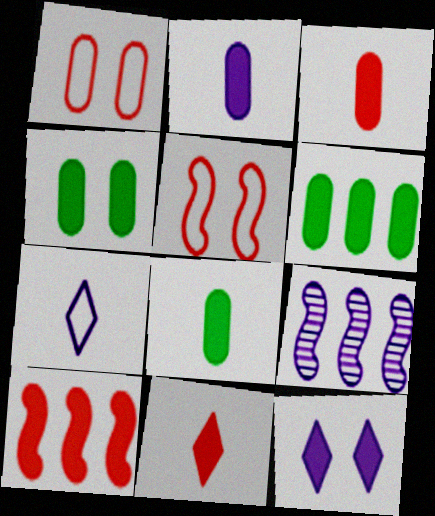[[2, 3, 8], 
[4, 6, 8], 
[8, 10, 12]]